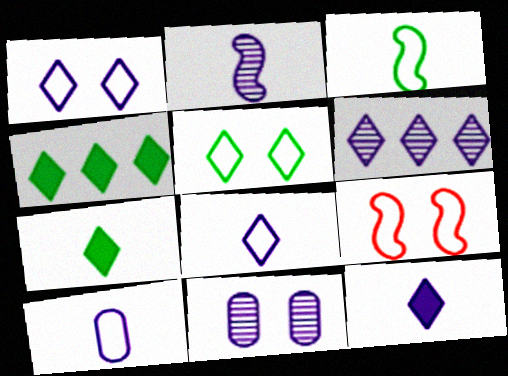[[1, 6, 12], 
[2, 6, 11], 
[2, 10, 12]]